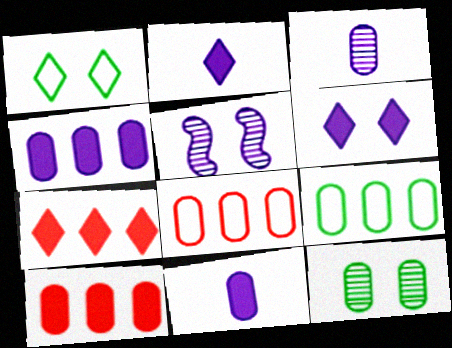[[8, 11, 12]]